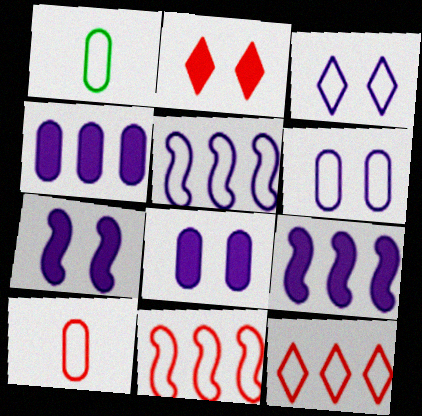[[1, 3, 11]]